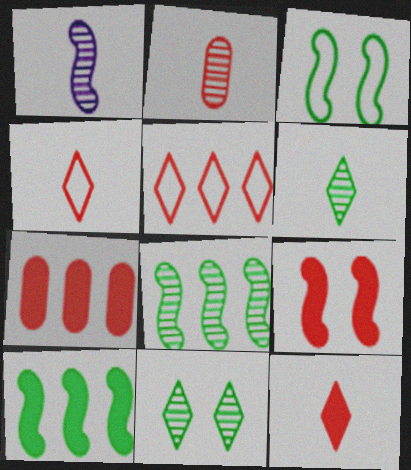[[1, 2, 6], 
[2, 5, 9], 
[7, 9, 12]]